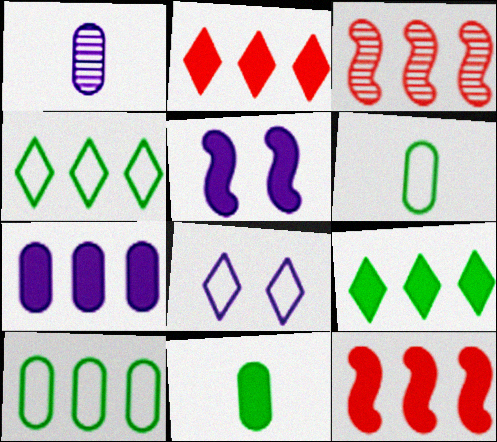[[2, 5, 11], 
[3, 4, 7], 
[3, 8, 11], 
[7, 9, 12]]